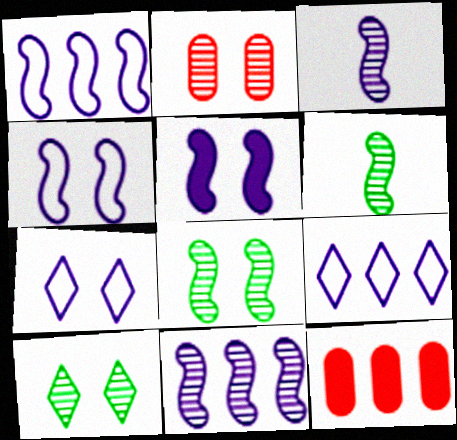[[1, 3, 5], 
[6, 7, 12]]